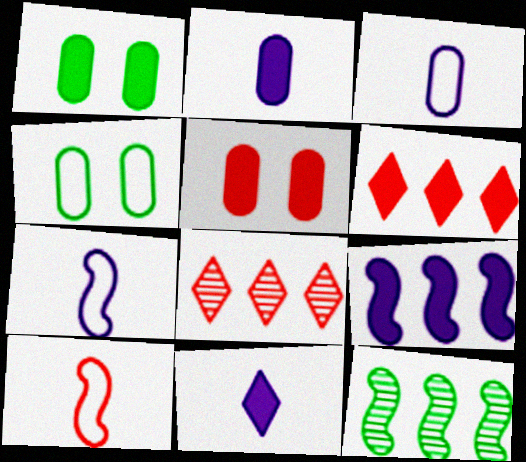[[1, 7, 8], 
[5, 8, 10]]